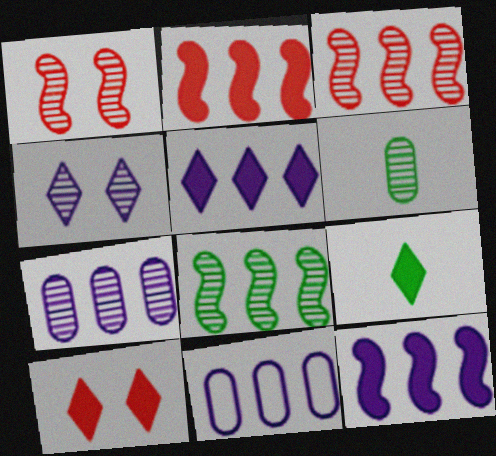[[1, 9, 11], 
[3, 4, 6], 
[5, 9, 10]]